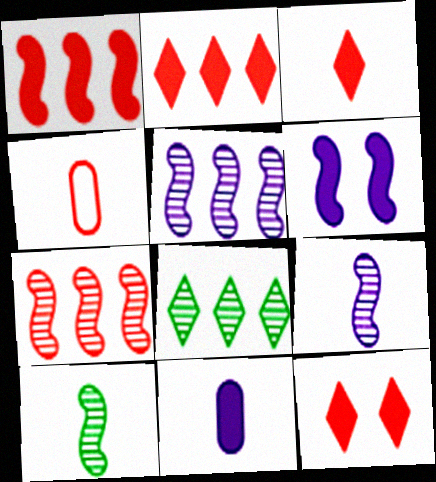[[2, 3, 12], 
[4, 6, 8], 
[4, 7, 12]]